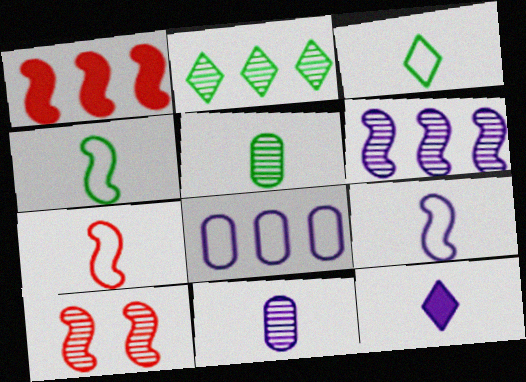[[1, 2, 8], 
[1, 7, 10], 
[2, 10, 11], 
[4, 7, 9], 
[5, 7, 12], 
[9, 11, 12]]